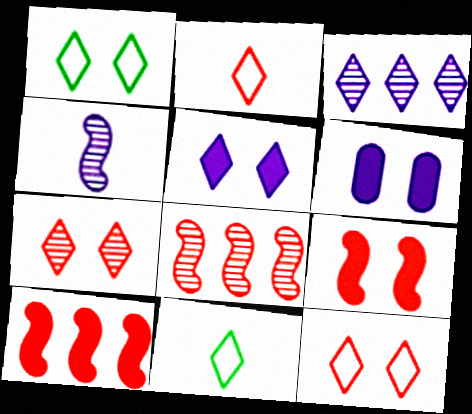[[1, 5, 7], 
[6, 8, 11]]